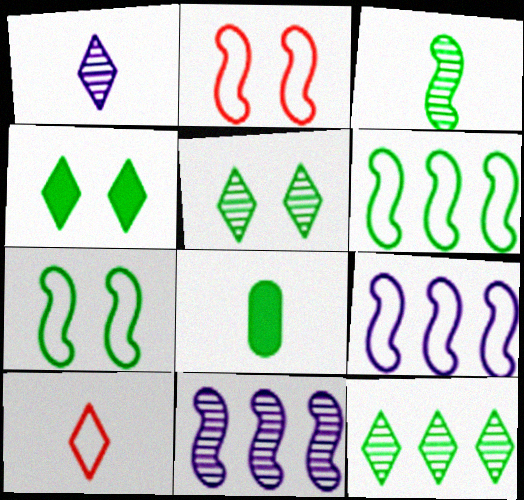[[5, 6, 8], 
[7, 8, 12]]